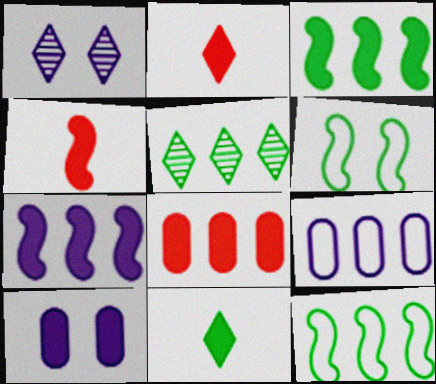[[2, 3, 10]]